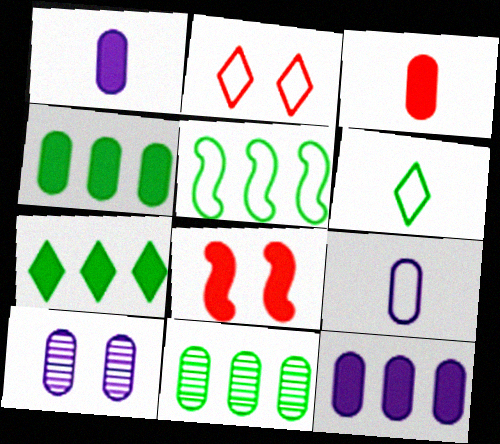[[1, 7, 8], 
[2, 5, 9], 
[5, 7, 11], 
[9, 10, 12]]